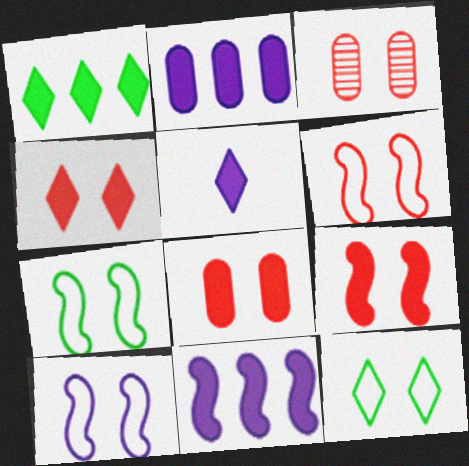[[1, 4, 5], 
[3, 4, 6], 
[4, 8, 9], 
[6, 7, 10]]